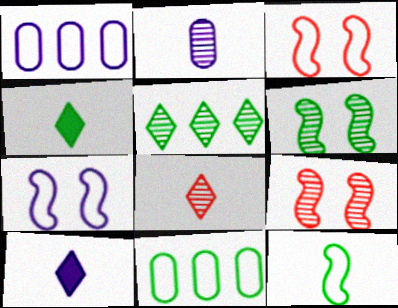[[1, 4, 9], 
[2, 5, 9], 
[4, 6, 11], 
[9, 10, 11]]